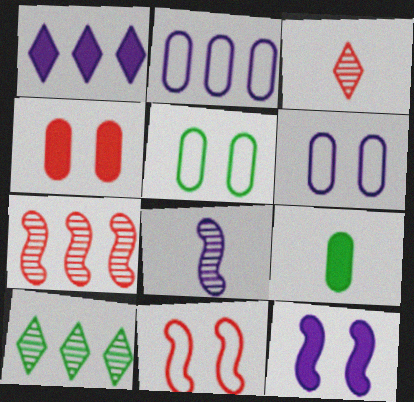[[1, 6, 8]]